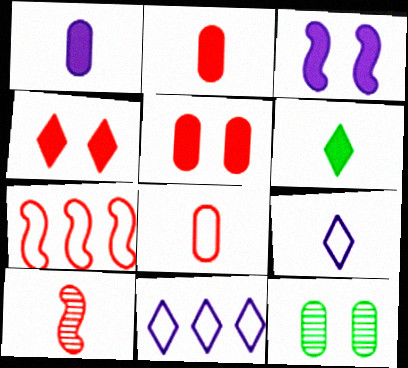[]